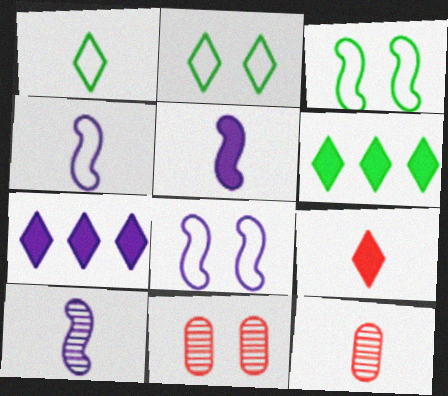[[1, 5, 12], 
[3, 7, 12], 
[4, 5, 10], 
[4, 6, 11], 
[6, 8, 12]]